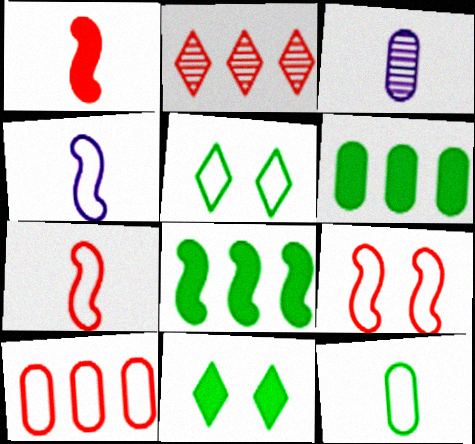[[4, 5, 10]]